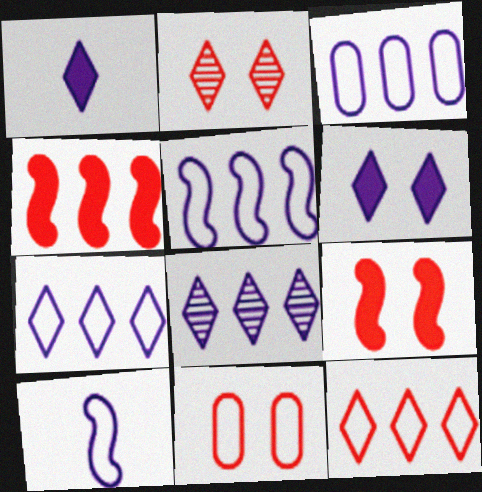[[2, 9, 11], 
[3, 5, 7]]